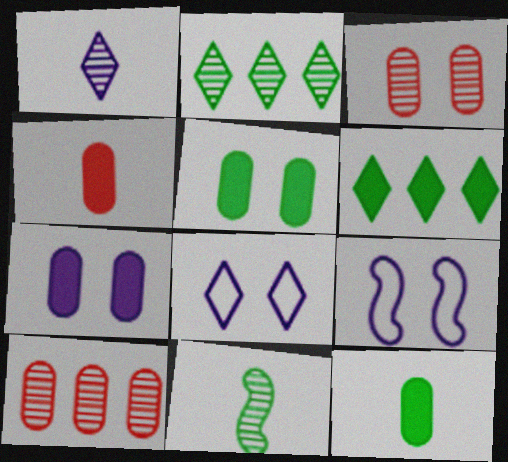[[2, 4, 9]]